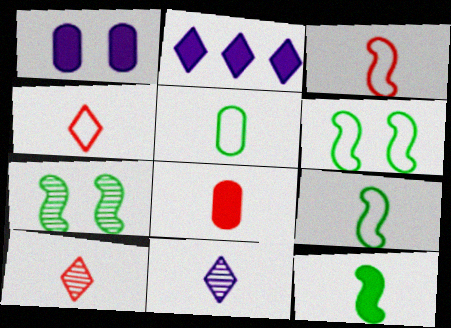[[3, 8, 10], 
[8, 9, 11]]